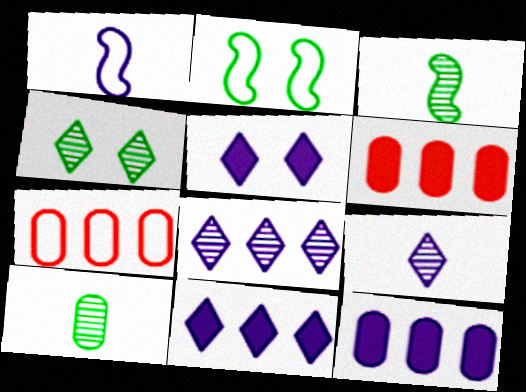[[1, 4, 6], 
[2, 6, 9], 
[3, 5, 7]]